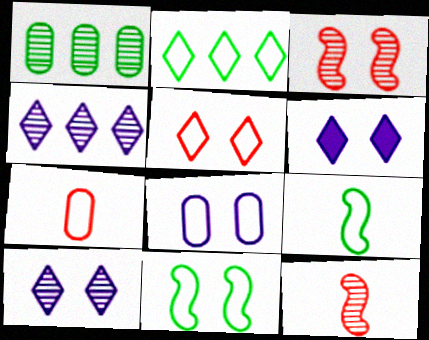[[1, 10, 12], 
[5, 8, 11]]